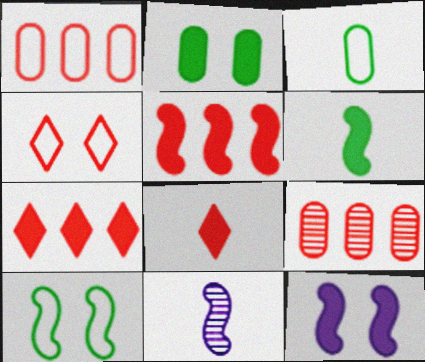[[3, 8, 11], 
[5, 6, 12], 
[5, 10, 11]]